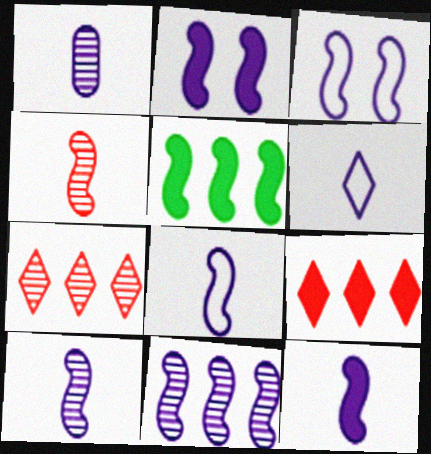[[1, 6, 12], 
[2, 8, 11], 
[3, 4, 5], 
[3, 11, 12], 
[8, 10, 12]]